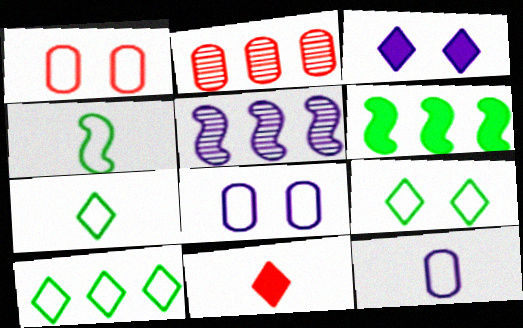[[2, 3, 4], 
[3, 5, 12], 
[7, 9, 10]]